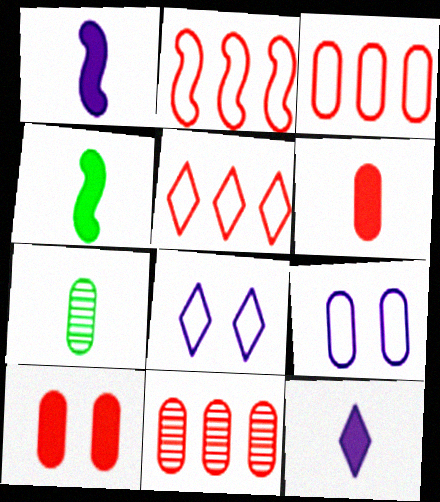[[2, 3, 5], 
[4, 6, 12], 
[4, 8, 11]]